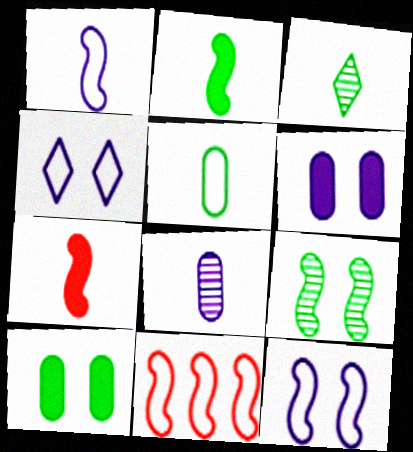[[2, 3, 5], 
[3, 6, 11], 
[4, 5, 11]]